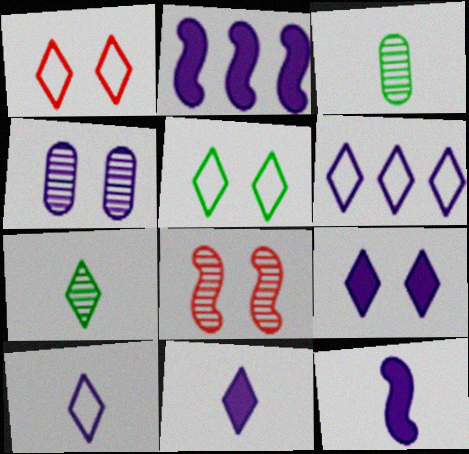[[1, 2, 3], 
[2, 4, 10], 
[4, 6, 12]]